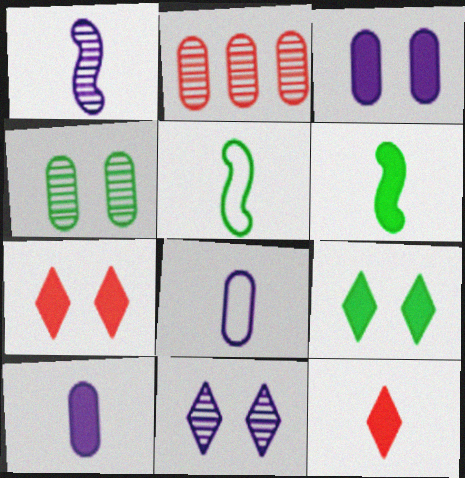[[6, 10, 12]]